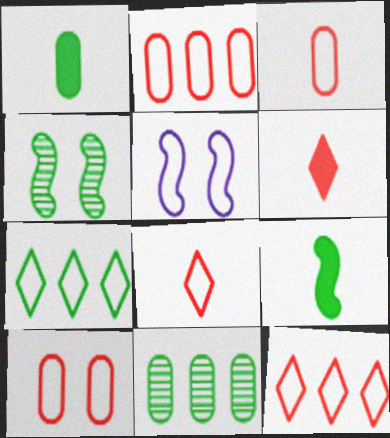[[1, 4, 7], 
[2, 3, 10], 
[3, 5, 7], 
[5, 6, 11]]